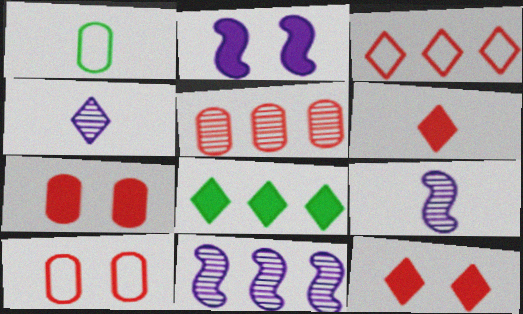[[1, 6, 9], 
[1, 11, 12], 
[8, 9, 10]]